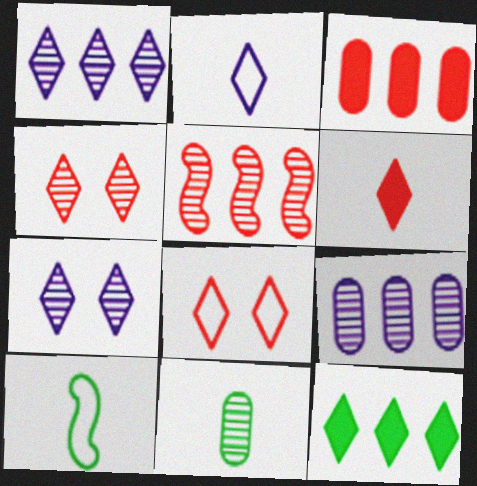[[2, 4, 12], 
[3, 7, 10], 
[5, 7, 11]]